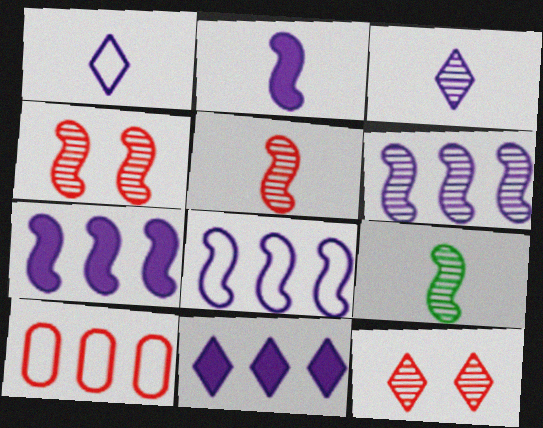[[4, 6, 9], 
[6, 7, 8]]